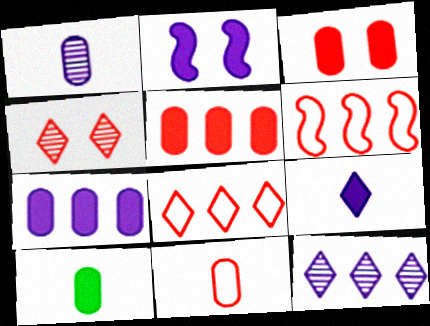[[1, 10, 11], 
[2, 7, 9], 
[3, 7, 10]]